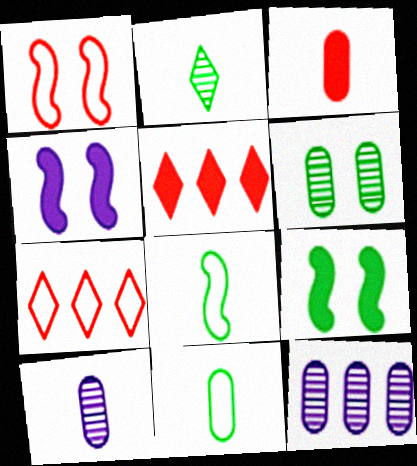[[3, 10, 11], 
[7, 9, 10]]